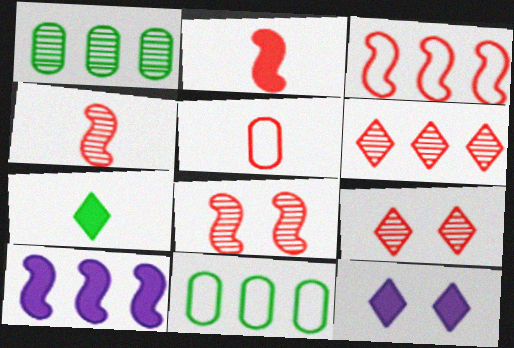[[2, 3, 8], 
[4, 11, 12], 
[6, 10, 11]]